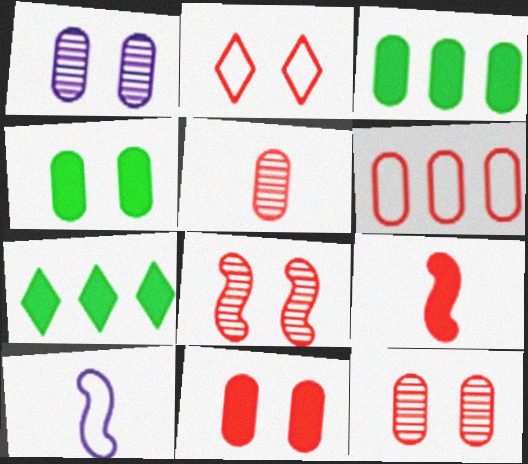[[2, 8, 11], 
[5, 6, 11], 
[7, 10, 12]]